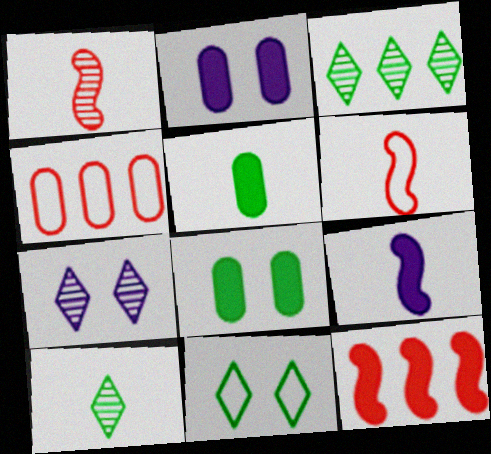[[2, 3, 6]]